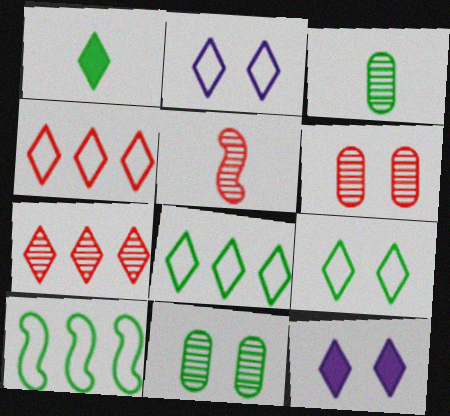[[1, 2, 7], 
[1, 10, 11], 
[5, 6, 7]]